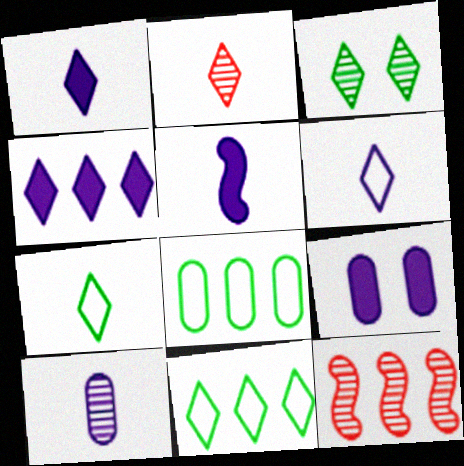[[1, 2, 7], 
[3, 10, 12], 
[4, 5, 9], 
[4, 8, 12], 
[5, 6, 10], 
[7, 9, 12]]